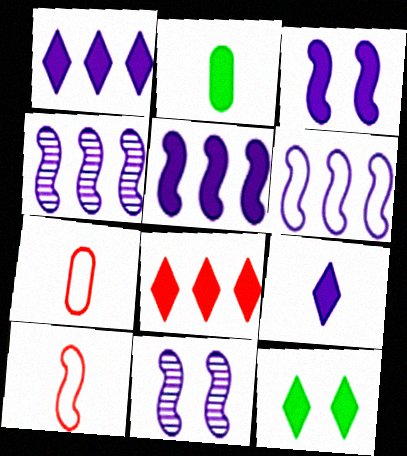[[2, 3, 8], 
[4, 5, 6], 
[4, 7, 12], 
[8, 9, 12]]